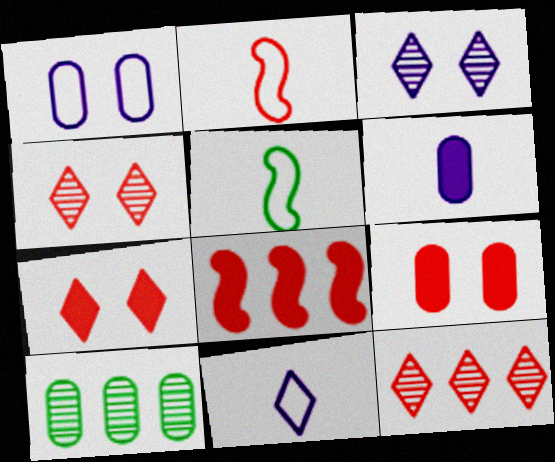[[2, 9, 12]]